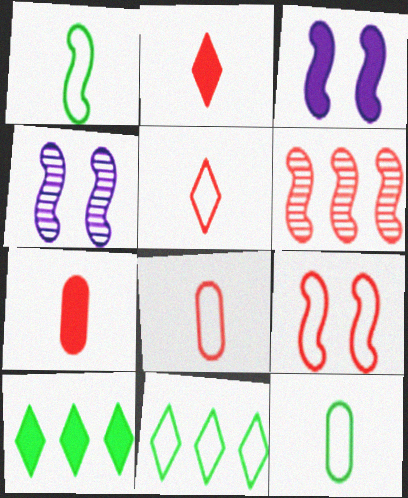[[1, 3, 6], 
[3, 7, 10], 
[4, 7, 11], 
[4, 8, 10]]